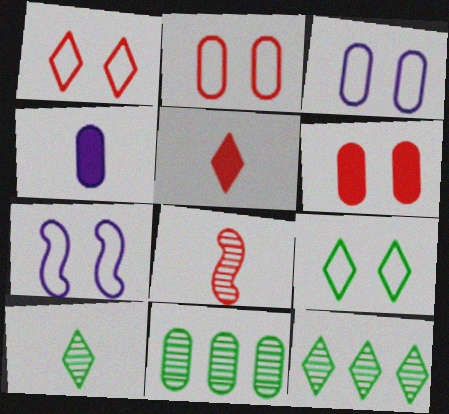[[2, 4, 11], 
[2, 7, 9], 
[5, 7, 11]]